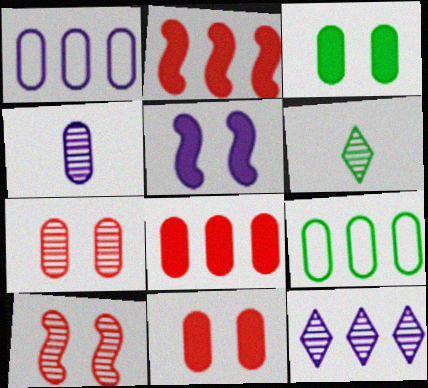[[2, 9, 12], 
[4, 9, 11]]